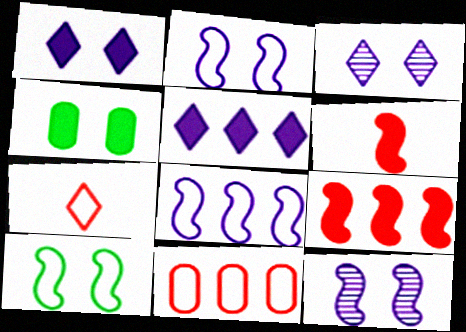[[4, 5, 6]]